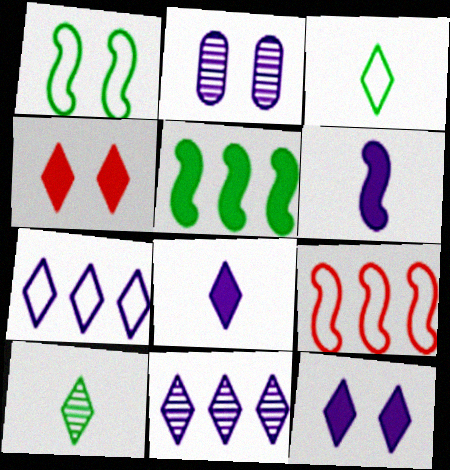[[1, 2, 4], 
[2, 6, 7], 
[3, 4, 11], 
[4, 7, 10]]